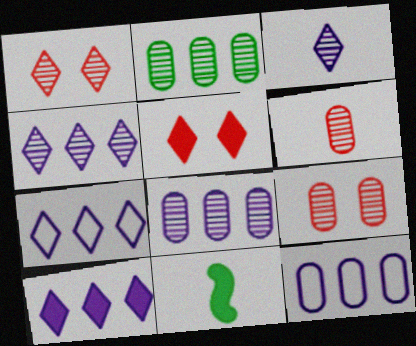[[1, 11, 12], 
[4, 7, 10], 
[7, 9, 11]]